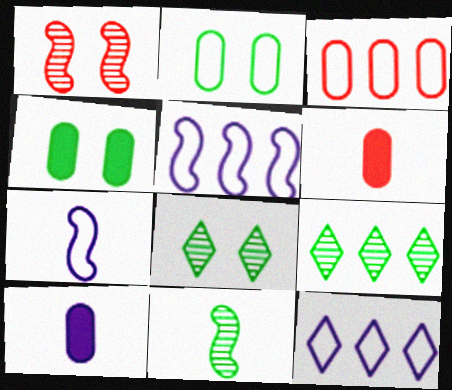[[5, 6, 8]]